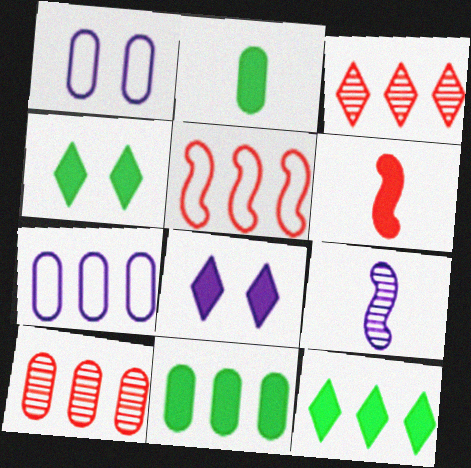[[1, 2, 10], 
[6, 8, 11], 
[7, 8, 9], 
[7, 10, 11]]